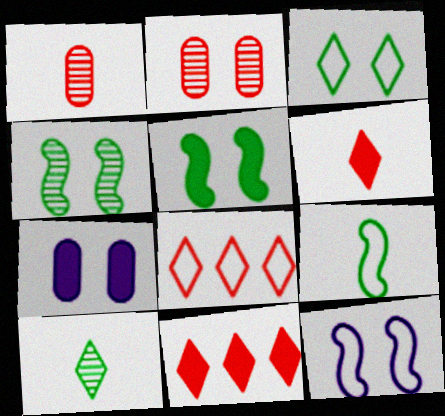[]